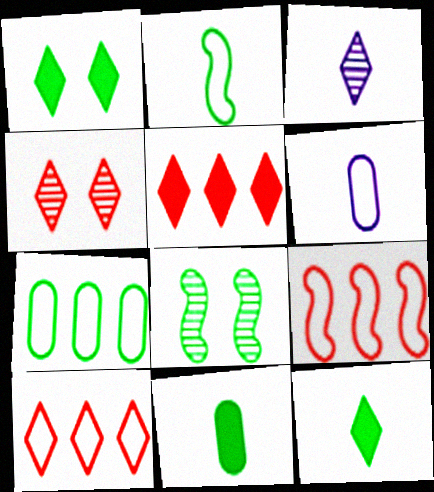[[1, 3, 10], 
[5, 6, 8], 
[7, 8, 12]]